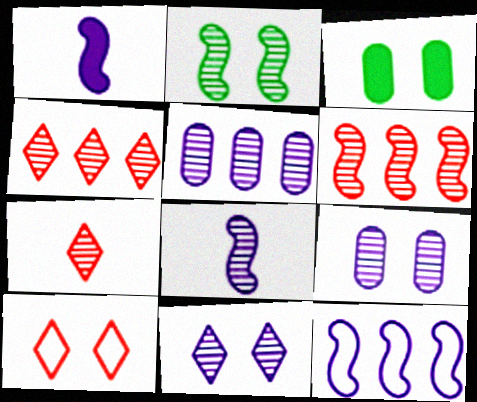[[2, 5, 7], 
[2, 6, 8], 
[3, 7, 12], 
[5, 8, 11]]